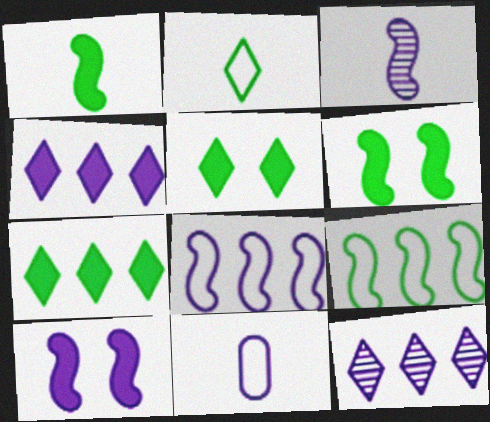[[3, 8, 10], 
[10, 11, 12]]